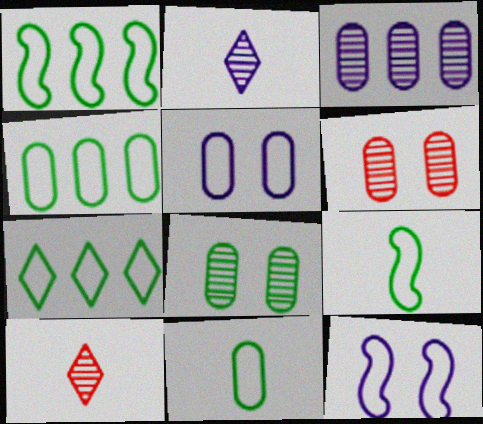[[1, 4, 7]]